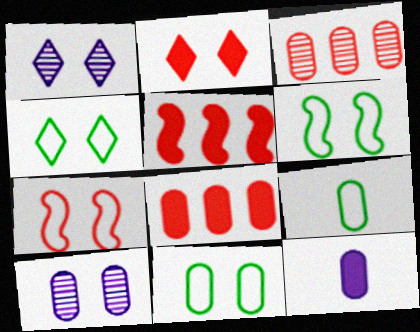[[1, 2, 4], 
[1, 5, 9], 
[2, 6, 10], 
[3, 11, 12], 
[4, 6, 11], 
[8, 9, 10]]